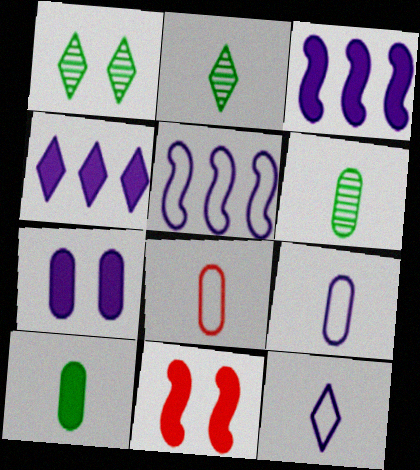[[1, 3, 8], 
[4, 10, 11]]